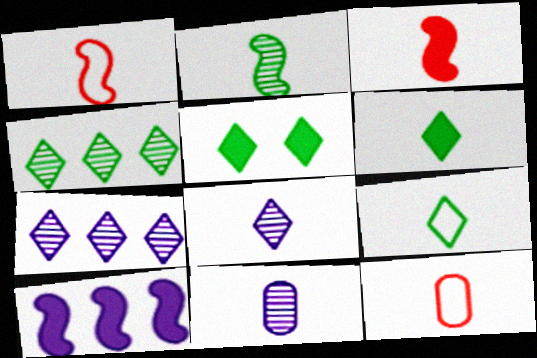[[1, 6, 11], 
[3, 9, 11], 
[4, 5, 9]]